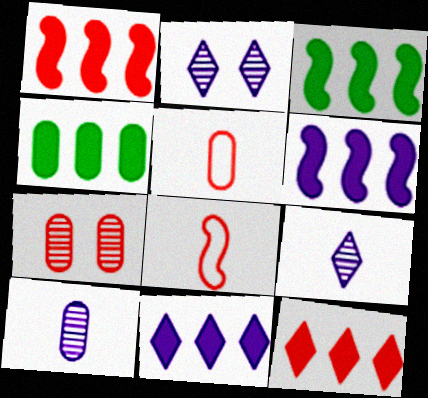[[1, 3, 6], 
[1, 4, 11], 
[2, 3, 5], 
[2, 4, 8], 
[4, 6, 12], 
[7, 8, 12]]